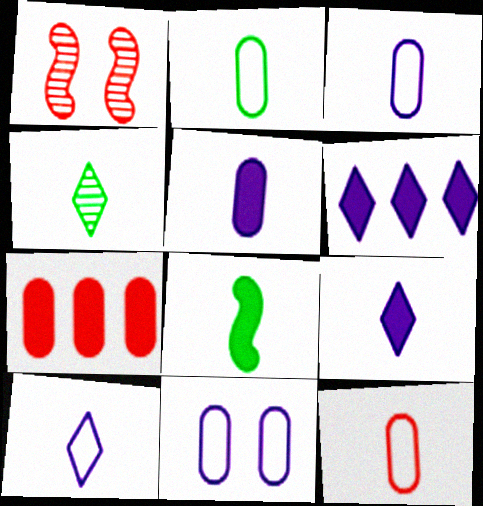[[1, 2, 6], 
[2, 3, 12], 
[2, 4, 8]]